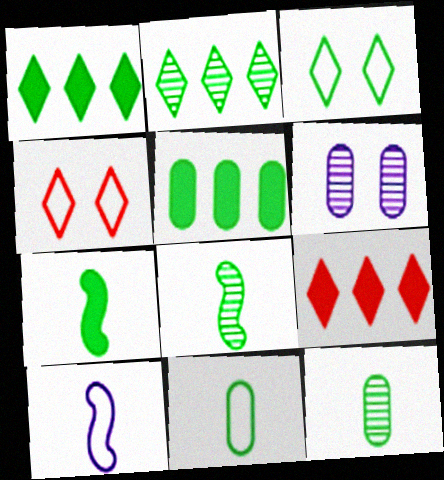[[3, 5, 8]]